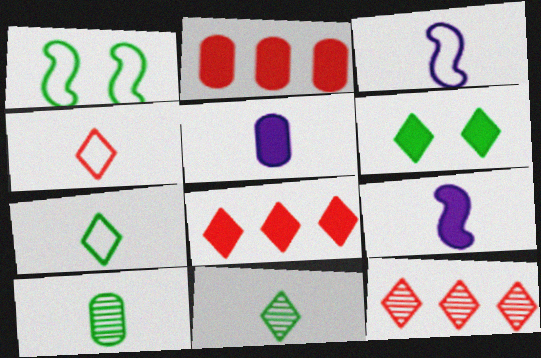[[1, 5, 12], 
[2, 6, 9], 
[4, 9, 10]]